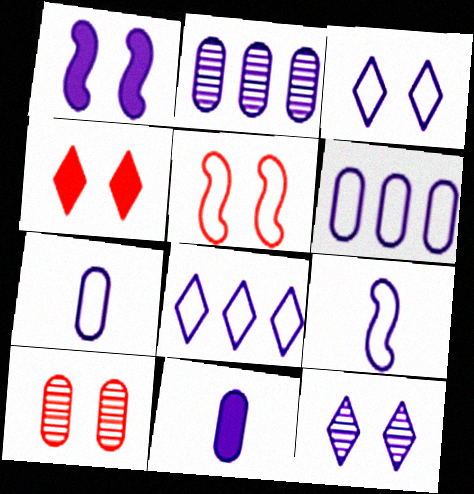[[3, 6, 9], 
[4, 5, 10]]